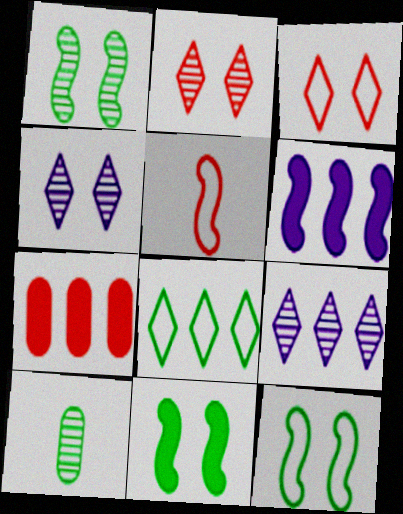[[1, 5, 6], 
[1, 11, 12], 
[2, 5, 7], 
[3, 6, 10], 
[8, 10, 11]]